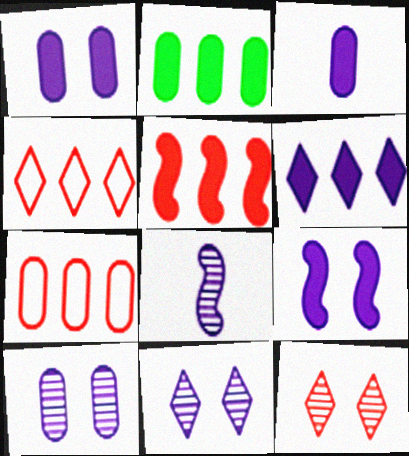[[2, 5, 6], 
[3, 6, 9]]